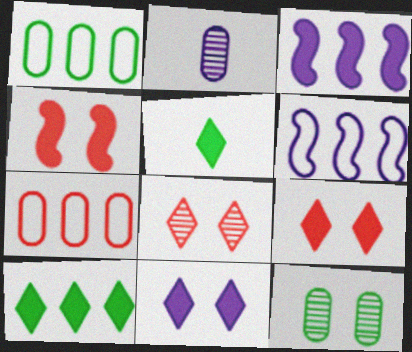[[2, 6, 11]]